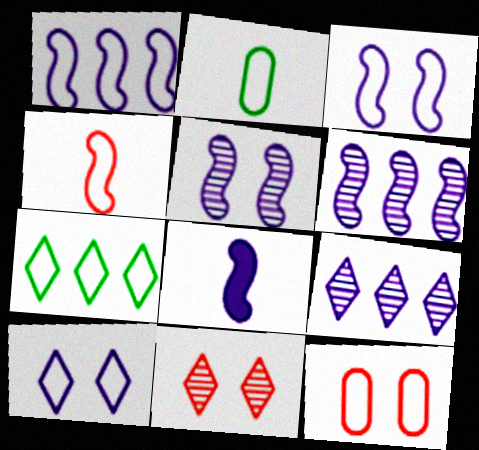[[1, 5, 8], 
[3, 6, 8]]